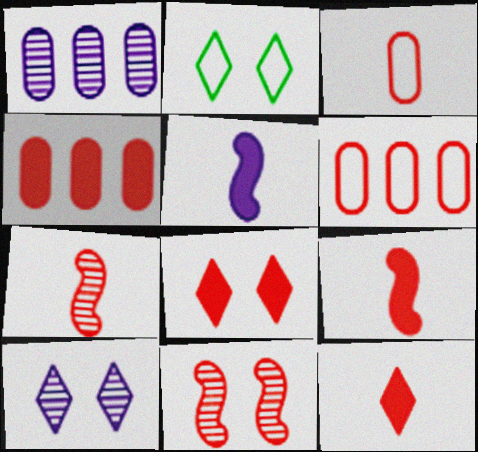[[1, 2, 9], 
[2, 8, 10], 
[3, 7, 12], 
[4, 8, 9], 
[6, 7, 8], 
[6, 11, 12]]